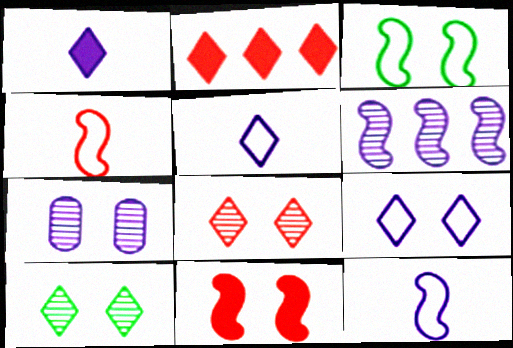[[2, 5, 10]]